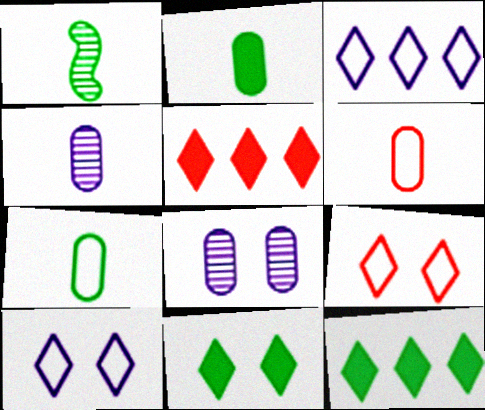[[2, 4, 6]]